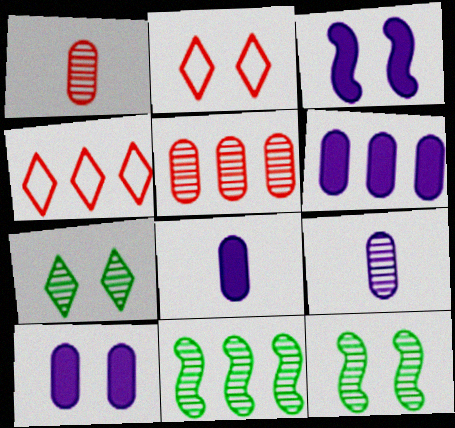[[2, 8, 11], 
[2, 10, 12], 
[4, 6, 11], 
[4, 8, 12], 
[6, 8, 10]]